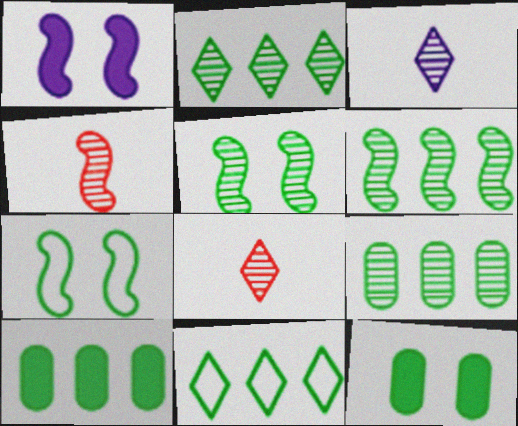[[2, 6, 9], 
[6, 10, 11]]